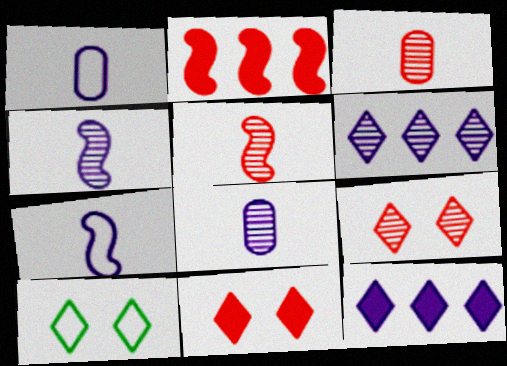[[2, 8, 10]]